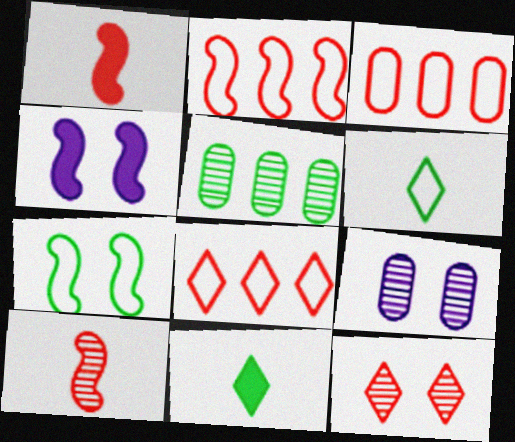[[1, 3, 12], 
[2, 3, 8], 
[2, 9, 11], 
[5, 7, 11]]